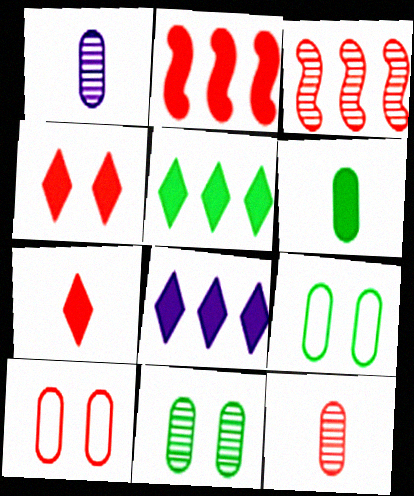[[3, 7, 10]]